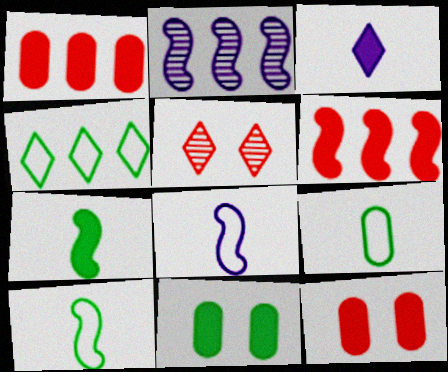[[1, 2, 4], 
[3, 4, 5], 
[3, 6, 11]]